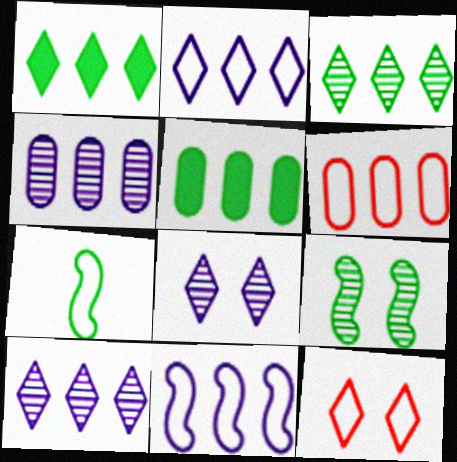[[4, 5, 6]]